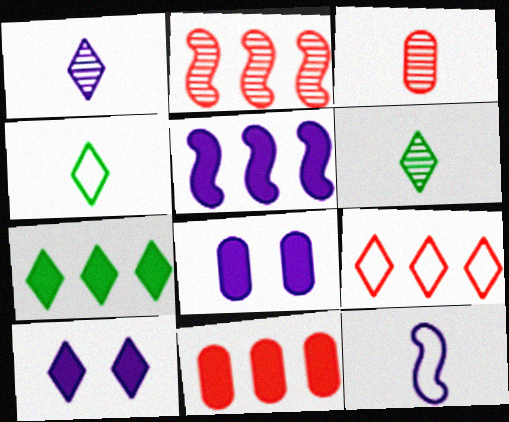[[2, 4, 8], 
[2, 9, 11], 
[5, 7, 11], 
[6, 9, 10]]